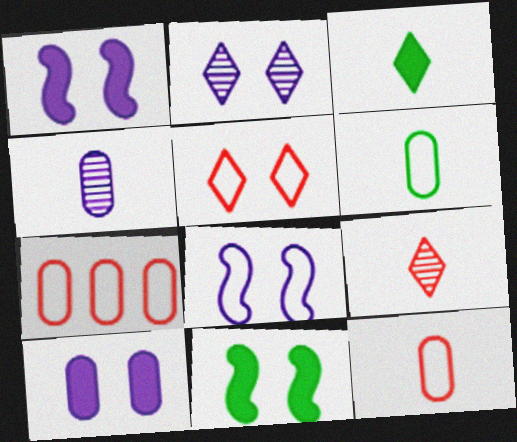[[2, 8, 10]]